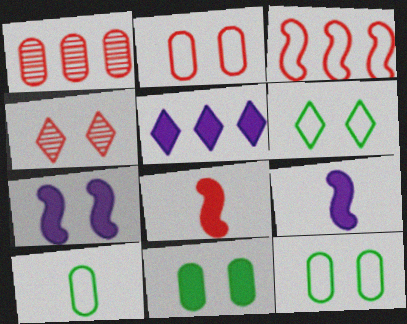[[1, 6, 9], 
[4, 7, 12], 
[5, 8, 11]]